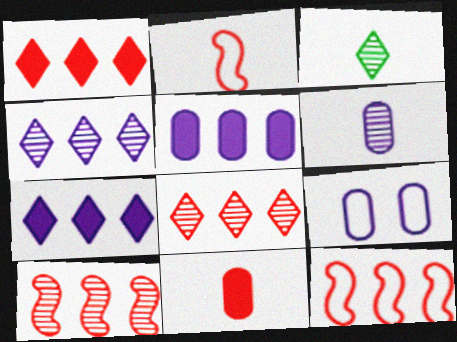[[5, 6, 9]]